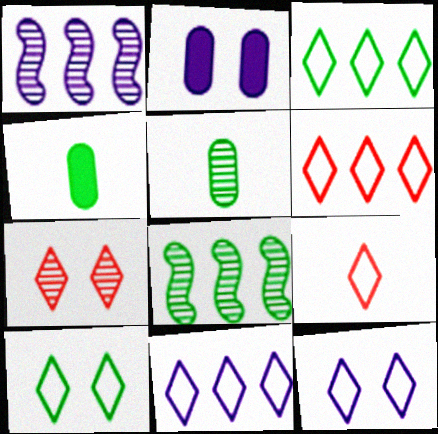[[1, 5, 7], 
[2, 8, 9], 
[3, 6, 11], 
[3, 9, 12], 
[4, 8, 10], 
[9, 10, 11]]